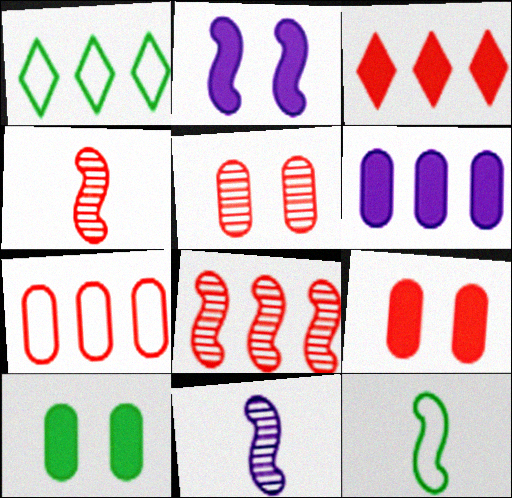[[1, 6, 8], 
[1, 9, 11], 
[2, 8, 12], 
[3, 7, 8]]